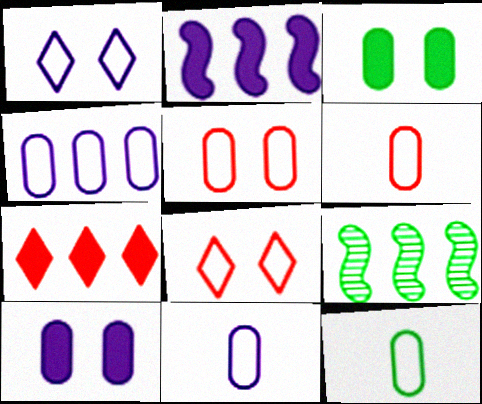[[4, 5, 12], 
[4, 7, 9], 
[6, 11, 12]]